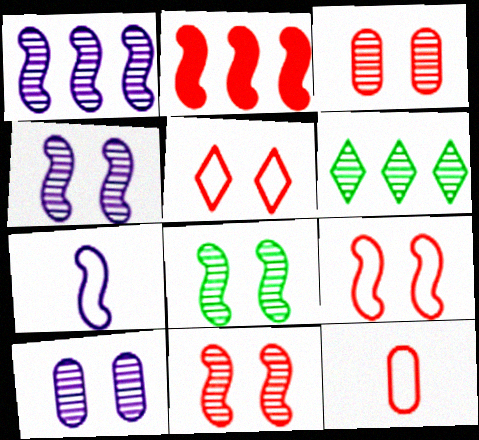[[2, 7, 8], 
[4, 8, 11]]